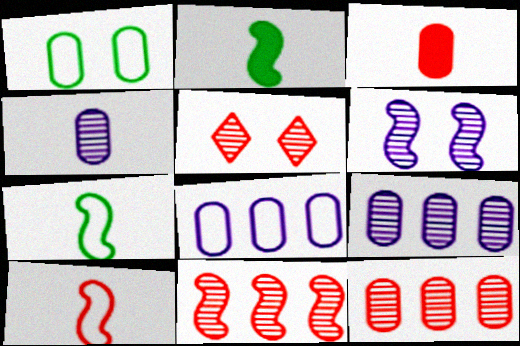[[1, 3, 9], 
[2, 5, 8]]